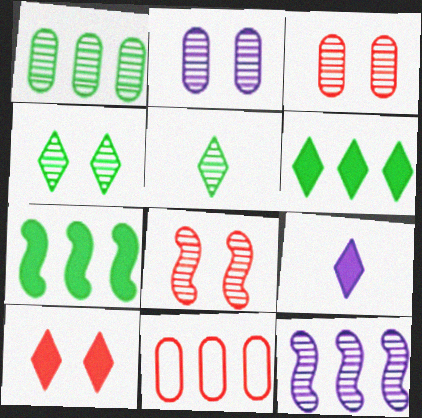[[2, 4, 8], 
[3, 5, 12], 
[6, 9, 10], 
[6, 11, 12]]